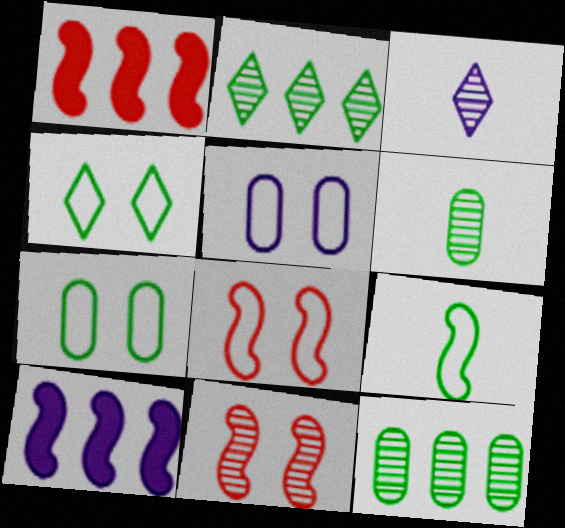[[1, 3, 7], 
[3, 5, 10], 
[3, 11, 12], 
[4, 5, 8], 
[9, 10, 11]]